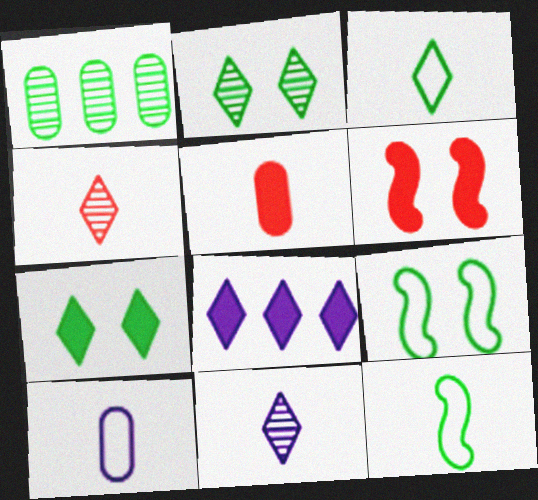[[1, 7, 12], 
[5, 11, 12]]